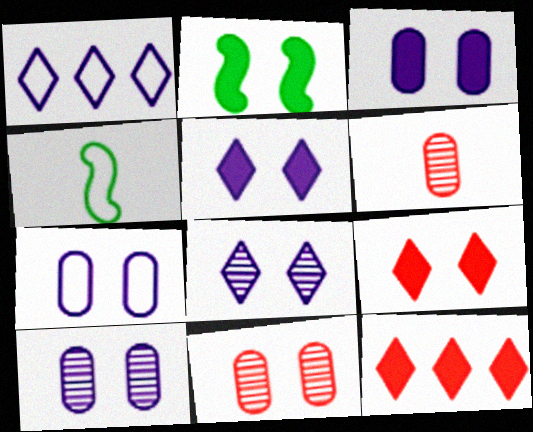[[1, 2, 6], 
[2, 3, 9], 
[3, 7, 10], 
[4, 10, 12]]